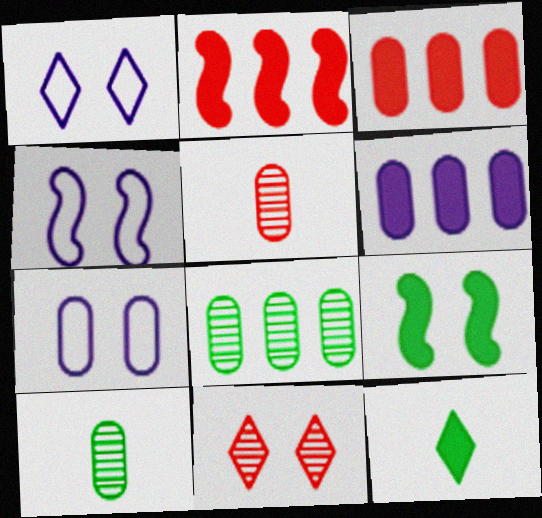[[1, 2, 10], 
[1, 4, 7], 
[3, 7, 10], 
[7, 9, 11]]